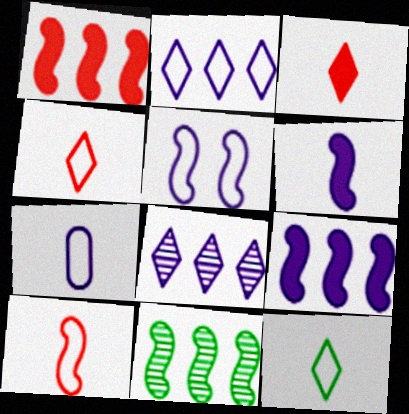[[2, 5, 7], 
[7, 10, 12]]